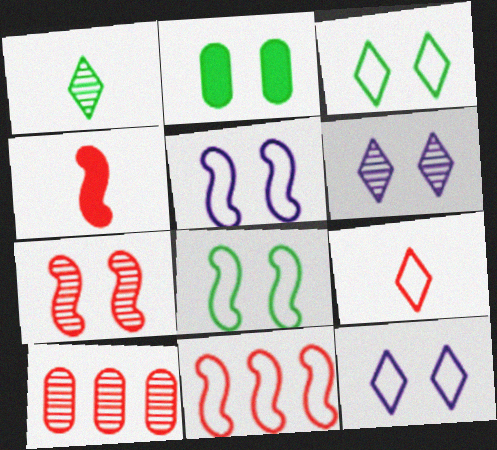[[2, 7, 12], 
[4, 7, 11]]